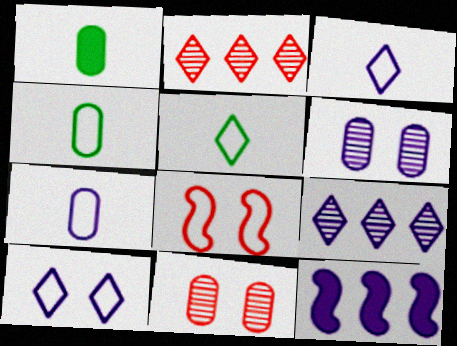[[1, 8, 9], 
[3, 6, 12], 
[5, 11, 12]]